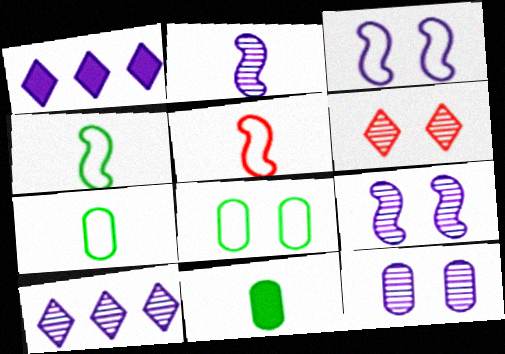[[2, 10, 12]]